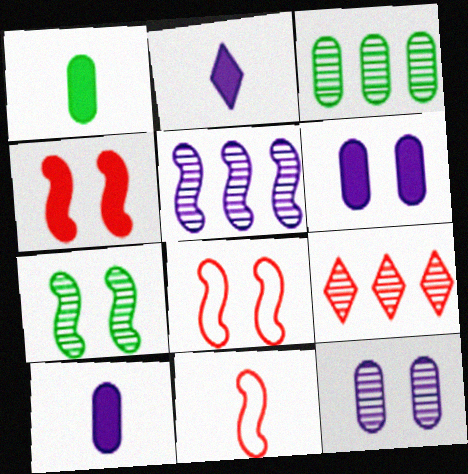[[2, 3, 8], 
[3, 5, 9]]